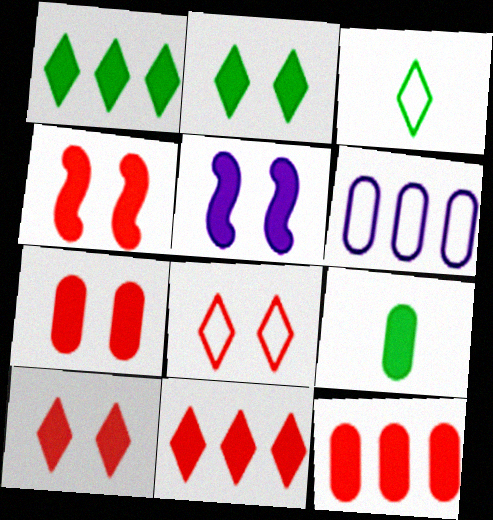[[2, 5, 7], 
[4, 7, 10], 
[5, 9, 11]]